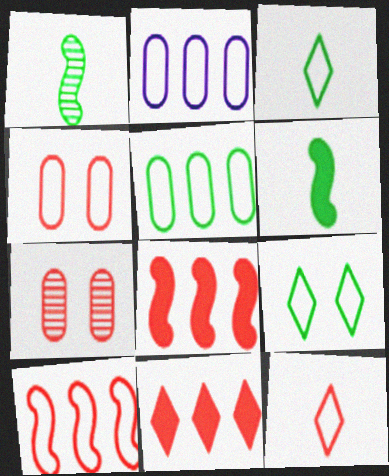[[4, 10, 12], 
[7, 8, 12]]